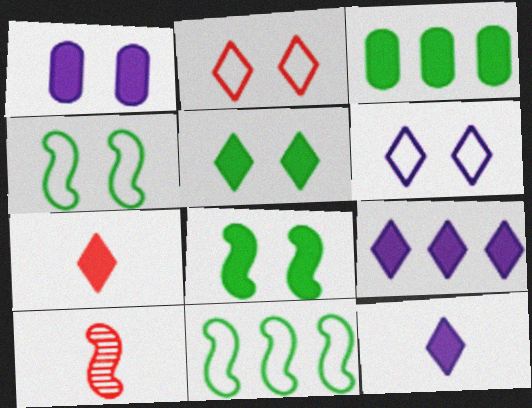[[3, 6, 10], 
[5, 7, 9]]